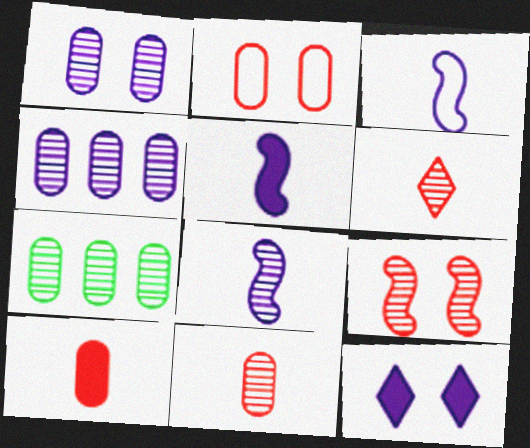[[1, 7, 11], 
[3, 4, 12], 
[3, 5, 8]]